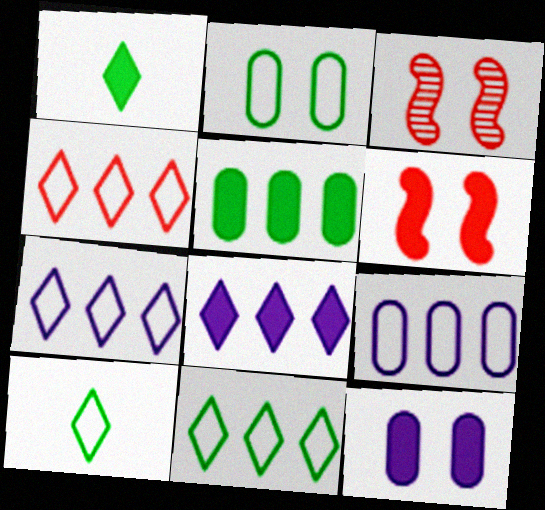[[1, 3, 9], 
[4, 7, 11]]